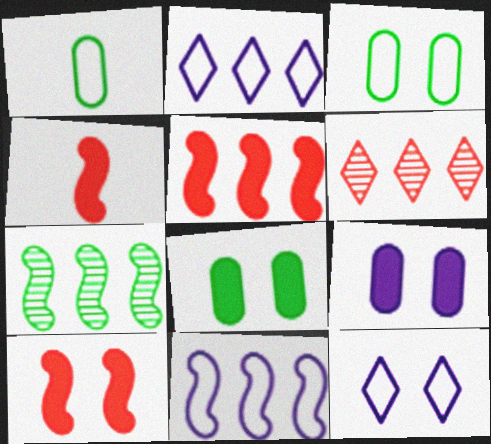[[4, 5, 10], 
[5, 7, 11]]